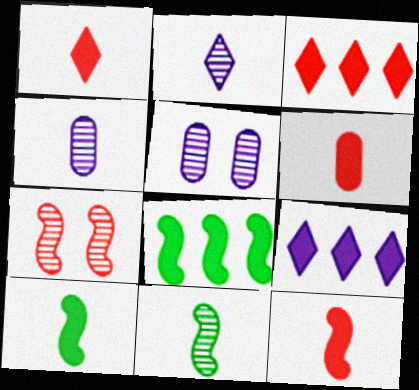[[1, 6, 12]]